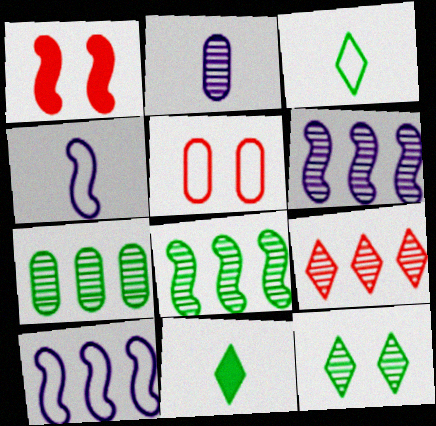[[1, 4, 8], 
[3, 5, 10], 
[5, 6, 11], 
[6, 7, 9]]